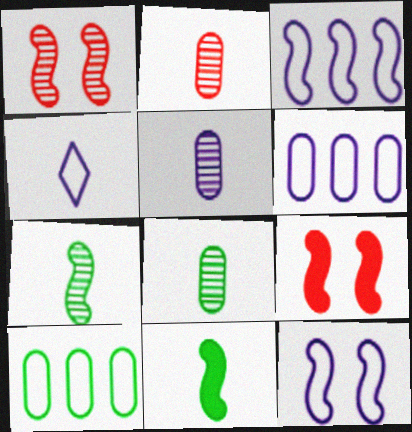[[1, 3, 11], 
[2, 4, 11], 
[2, 5, 8], 
[3, 7, 9], 
[4, 6, 12]]